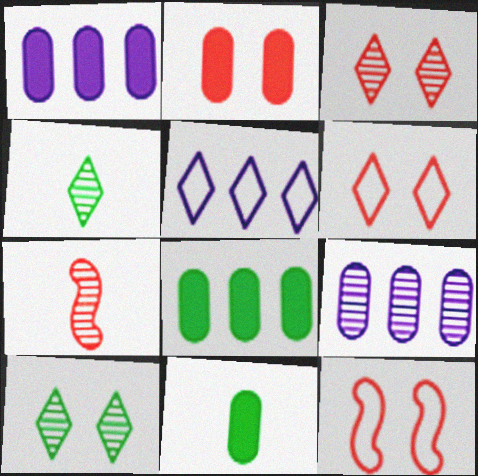[[1, 2, 11], 
[1, 4, 12], 
[2, 3, 12], 
[7, 9, 10]]